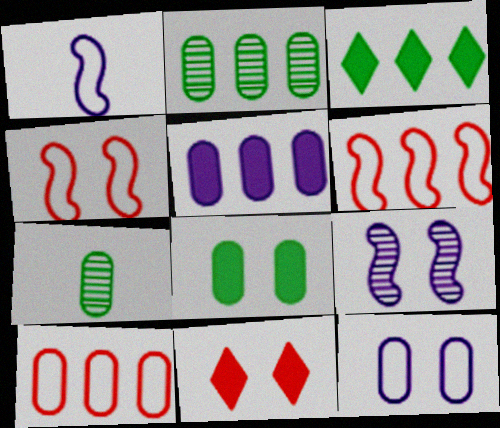[[1, 2, 11], 
[2, 5, 10]]